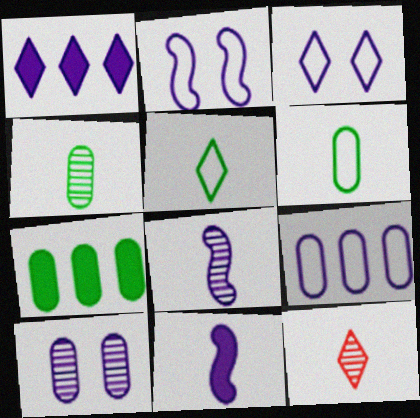[[2, 7, 12], 
[4, 8, 12], 
[6, 11, 12]]